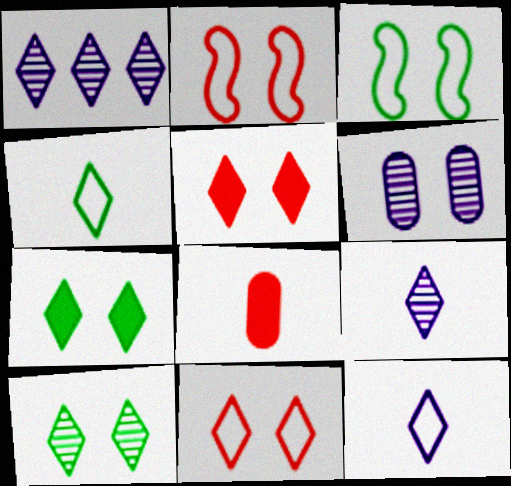[[1, 3, 8], 
[1, 4, 5], 
[2, 6, 7], 
[3, 5, 6]]